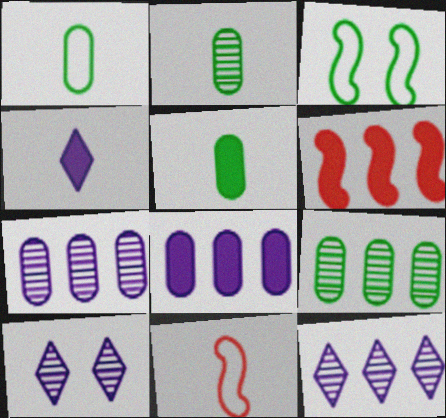[[1, 2, 5], 
[1, 6, 10], 
[2, 4, 11]]